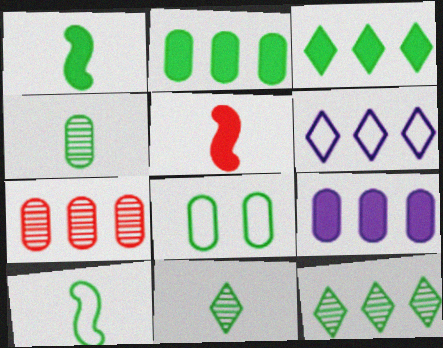[[1, 8, 12], 
[2, 4, 8]]